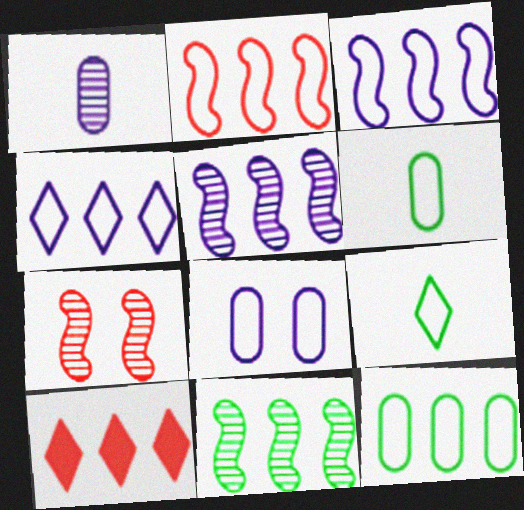[[2, 4, 12], 
[2, 8, 9], 
[5, 10, 12]]